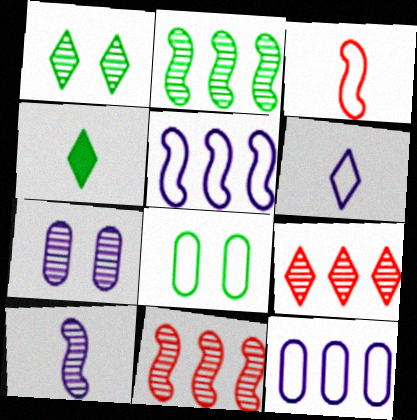[[2, 4, 8]]